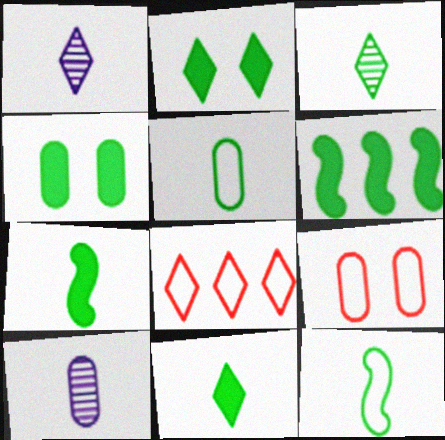[[1, 2, 8], 
[1, 6, 9], 
[3, 5, 7], 
[4, 6, 11]]